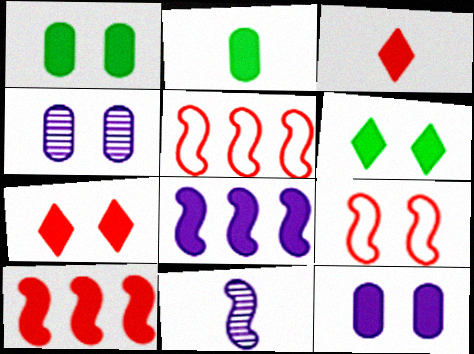[[1, 3, 8], 
[2, 7, 8], 
[4, 6, 9]]